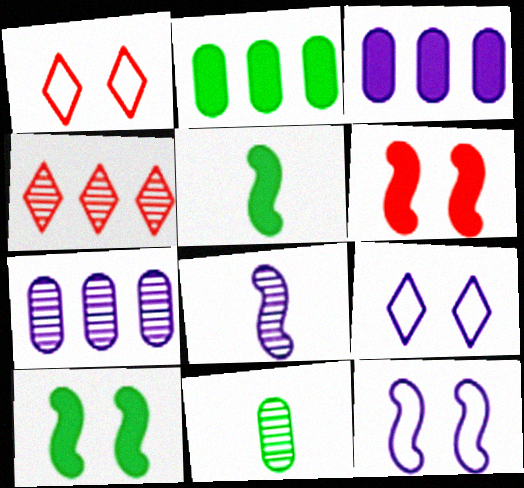[[1, 2, 8], 
[1, 5, 7], 
[3, 8, 9]]